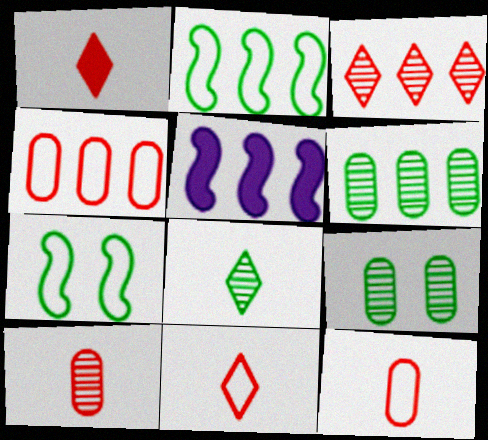[[5, 9, 11]]